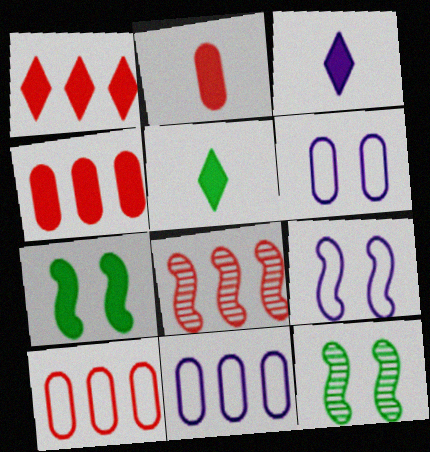[[1, 8, 10], 
[3, 4, 7], 
[3, 10, 12], 
[5, 6, 8]]